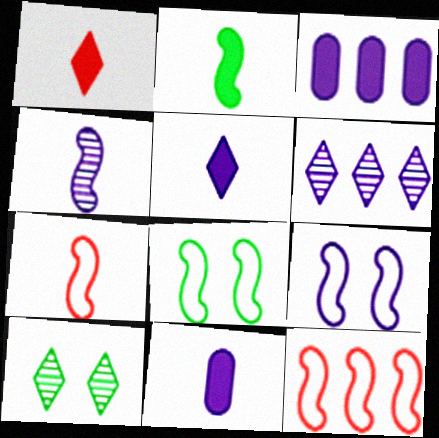[[1, 2, 11], 
[2, 4, 7], 
[3, 7, 10], 
[6, 9, 11], 
[10, 11, 12]]